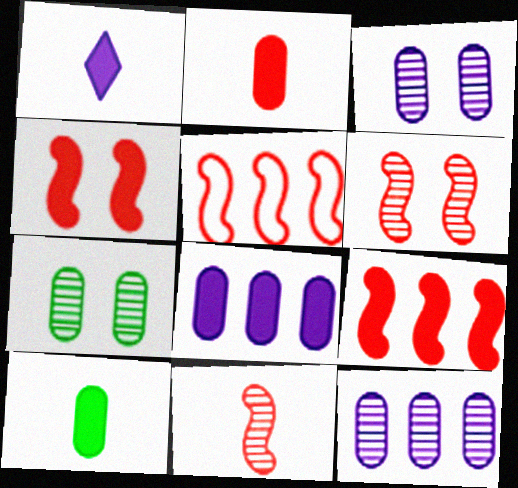[[1, 5, 7], 
[4, 5, 11]]